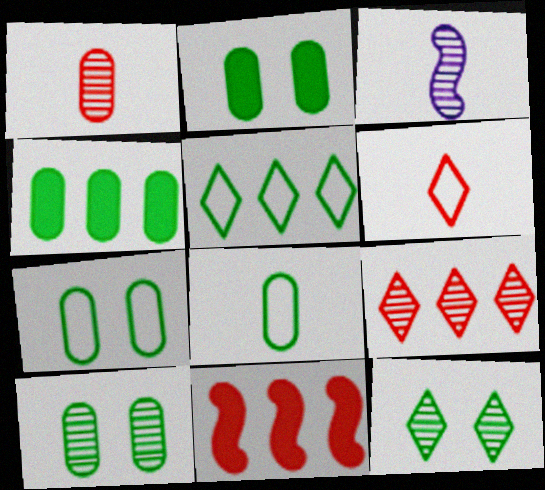[[2, 7, 10], 
[3, 9, 10], 
[4, 8, 10]]